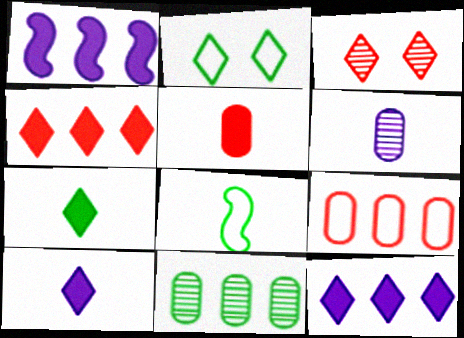[]